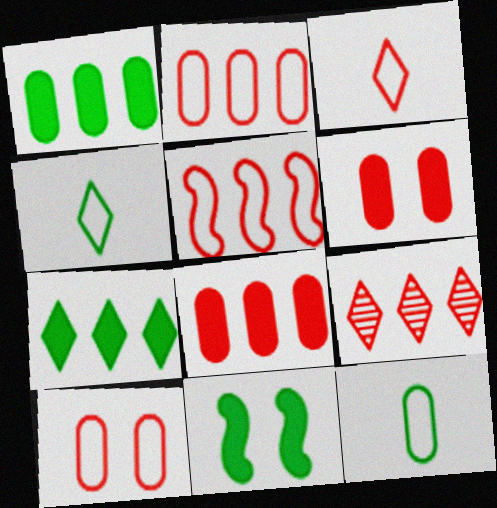[[3, 5, 10], 
[5, 8, 9]]